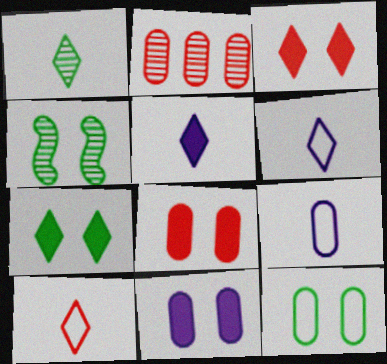[[1, 5, 10], 
[4, 7, 12]]